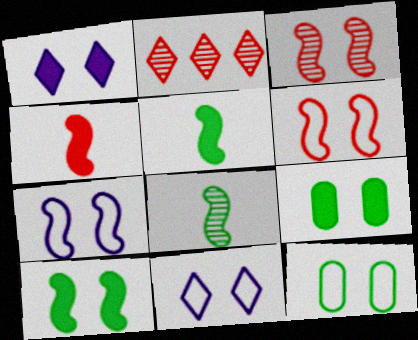[[1, 3, 12], 
[3, 7, 10], 
[3, 9, 11], 
[6, 11, 12]]